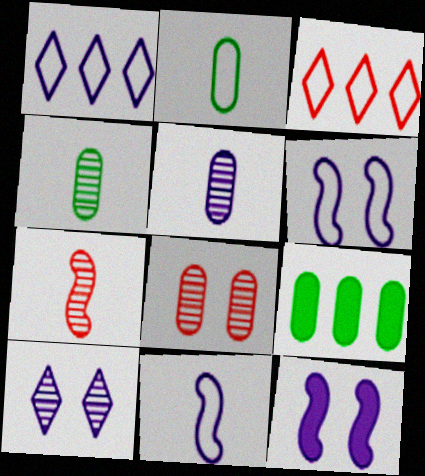[[1, 5, 12], 
[2, 3, 6], 
[3, 4, 12]]